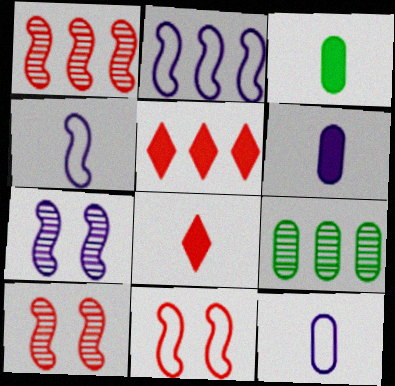[[2, 5, 9]]